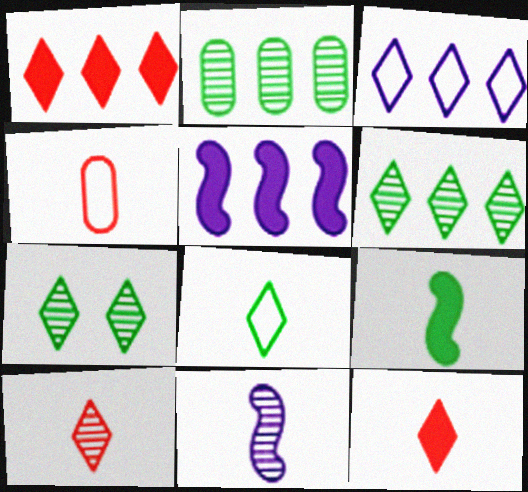[[1, 3, 6], 
[3, 7, 12], 
[4, 5, 7]]